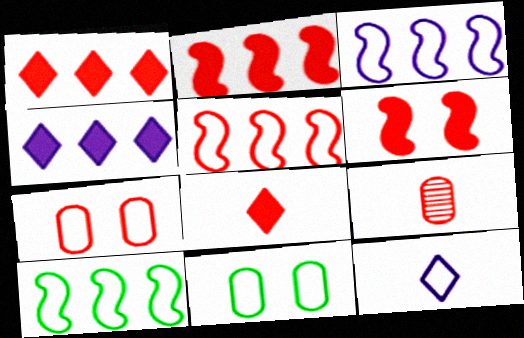[[3, 5, 10], 
[5, 11, 12], 
[7, 10, 12]]